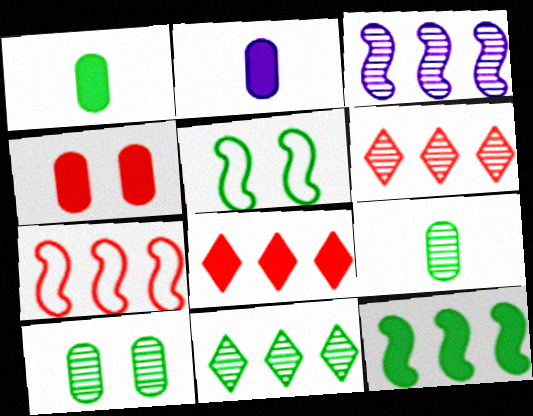[[1, 5, 11], 
[2, 5, 6], 
[3, 7, 12]]